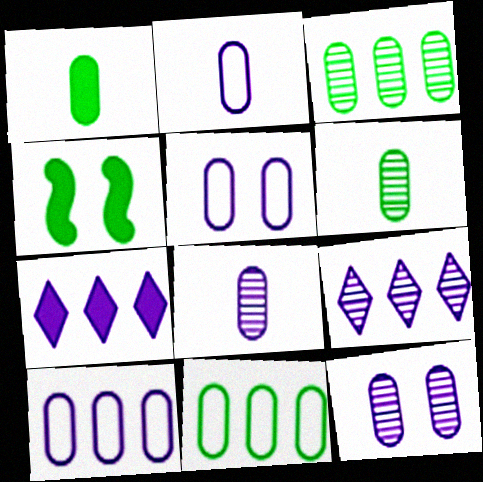[[2, 5, 10]]